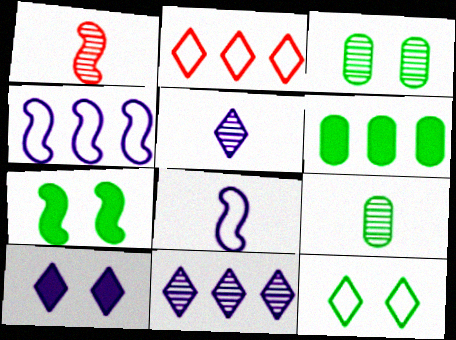[[1, 3, 11], 
[1, 4, 7], 
[1, 5, 9], 
[3, 7, 12]]